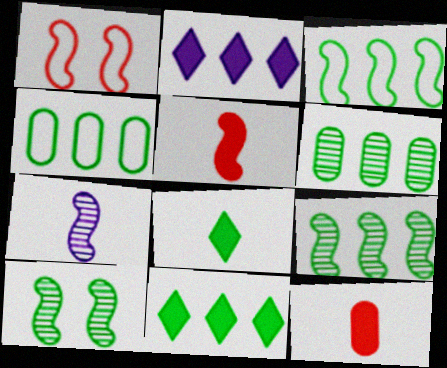[[3, 6, 11], 
[4, 8, 10], 
[4, 9, 11]]